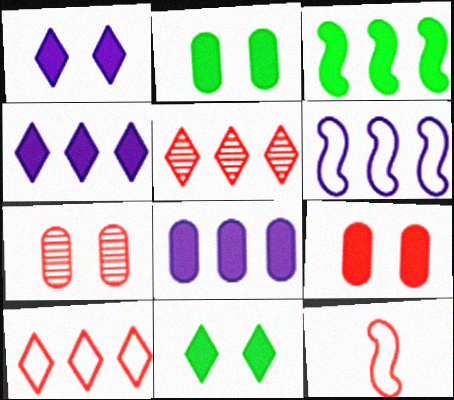[[5, 9, 12]]